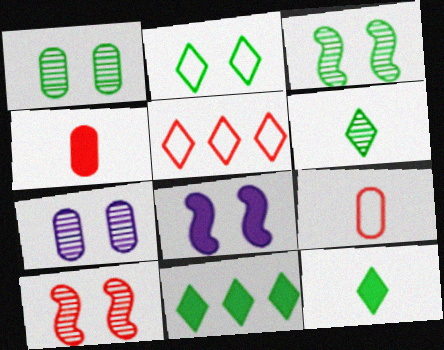[[2, 6, 11], 
[4, 5, 10], 
[4, 8, 11]]